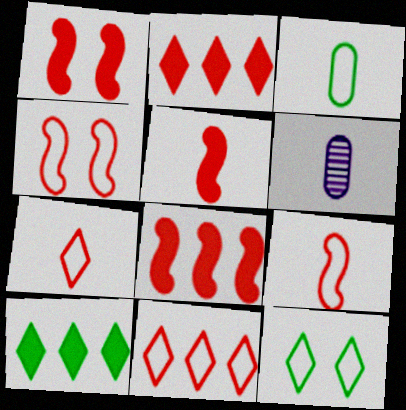[[1, 5, 8], 
[4, 6, 10], 
[6, 8, 12]]